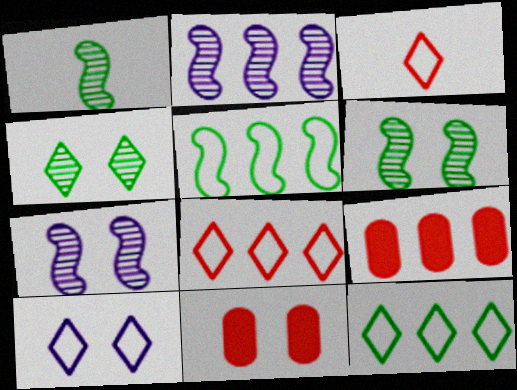[[1, 9, 10], 
[2, 9, 12], 
[3, 10, 12], 
[6, 10, 11]]